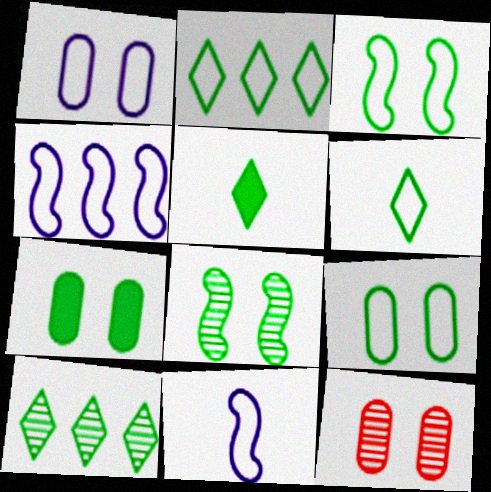[[1, 7, 12], 
[4, 5, 12]]